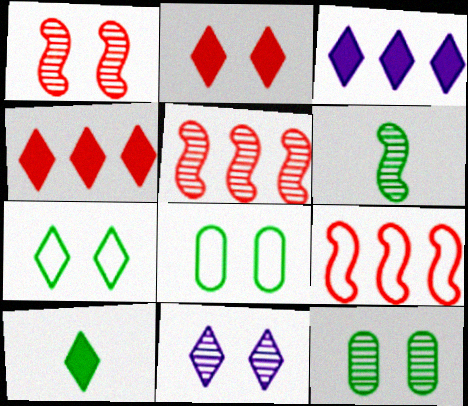[[1, 11, 12], 
[2, 3, 10], 
[2, 7, 11]]